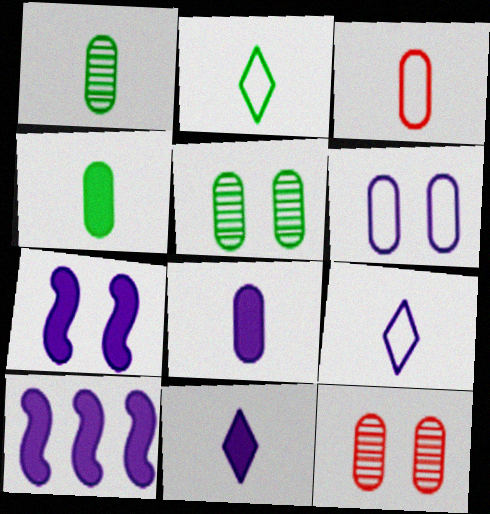[[1, 3, 8], 
[2, 10, 12]]